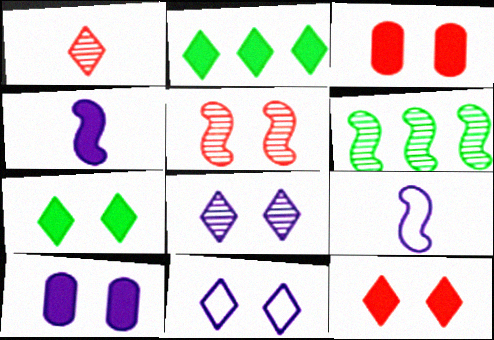[[1, 2, 11], 
[2, 3, 4]]